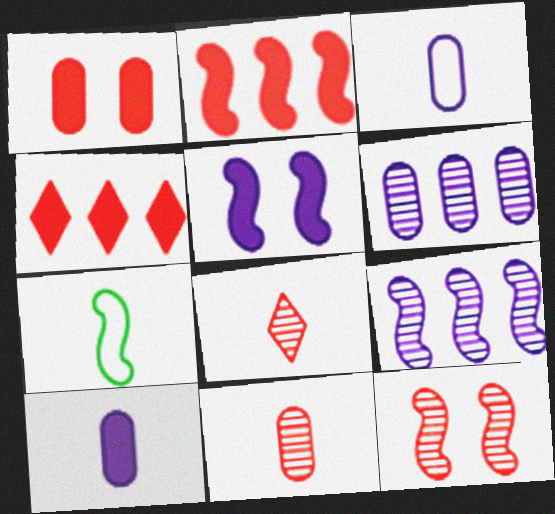[[7, 8, 10]]